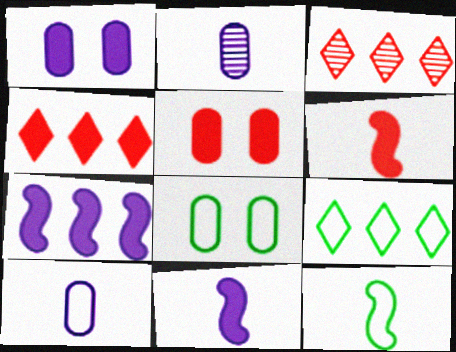[[1, 3, 12], 
[3, 8, 11], 
[4, 5, 6], 
[8, 9, 12]]